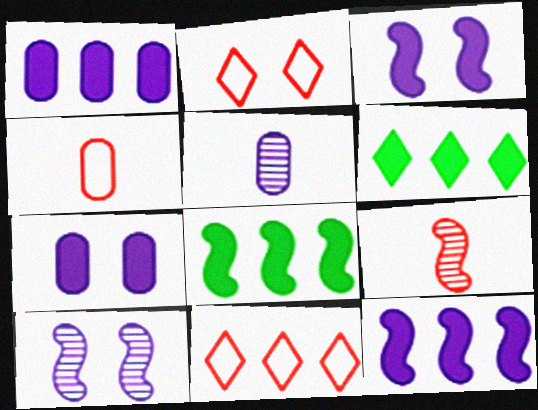[[2, 5, 8], 
[4, 6, 10]]